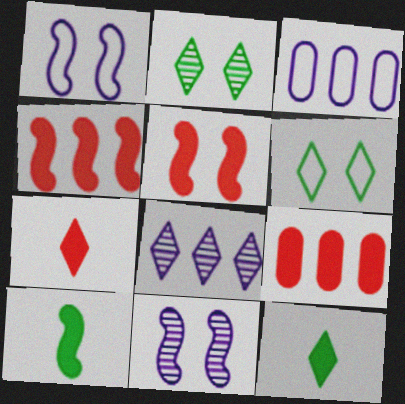[[5, 7, 9], 
[6, 7, 8]]